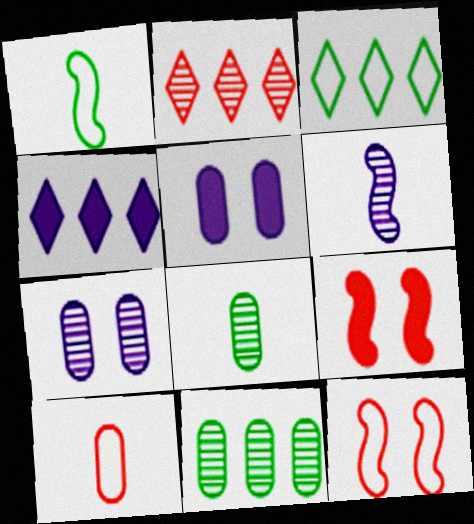[[1, 2, 5], 
[2, 3, 4], 
[2, 9, 10], 
[4, 8, 12], 
[5, 10, 11]]